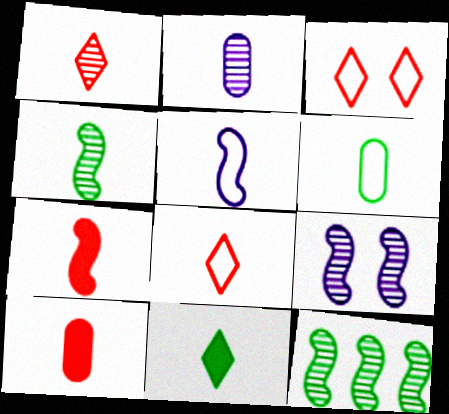[[1, 2, 4], 
[2, 6, 10], 
[4, 5, 7], 
[4, 6, 11], 
[5, 6, 8]]